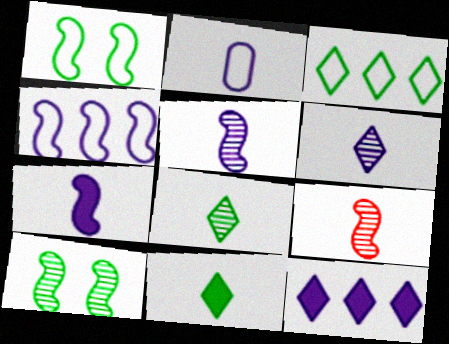[[2, 6, 7], 
[2, 9, 11]]